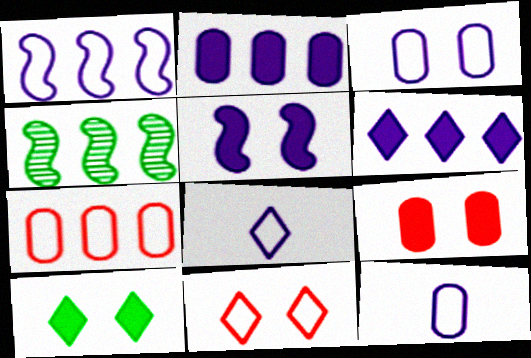[[1, 3, 8], 
[4, 6, 7], 
[4, 8, 9], 
[5, 9, 10]]